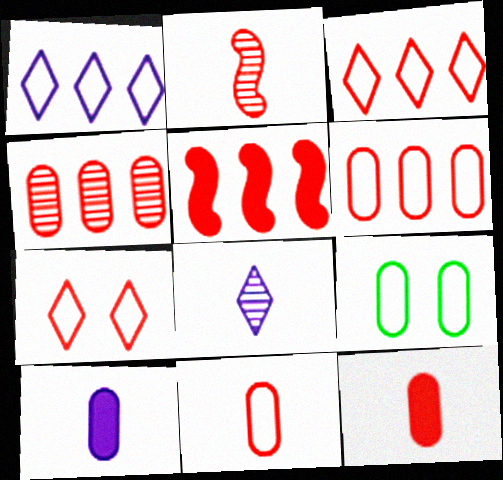[[3, 4, 5], 
[4, 9, 10], 
[5, 8, 9]]